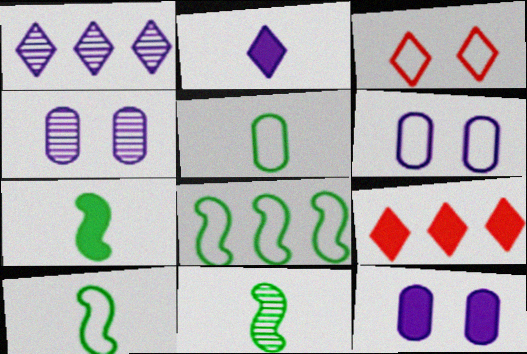[[4, 6, 12], 
[4, 9, 10], 
[6, 9, 11], 
[7, 9, 12], 
[7, 10, 11]]